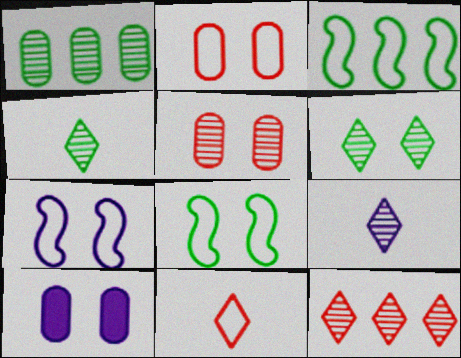[[6, 9, 12]]